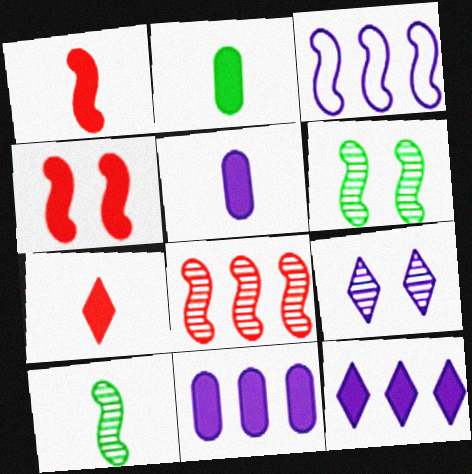[[1, 3, 6], 
[2, 4, 12], 
[3, 4, 10], 
[3, 5, 9]]